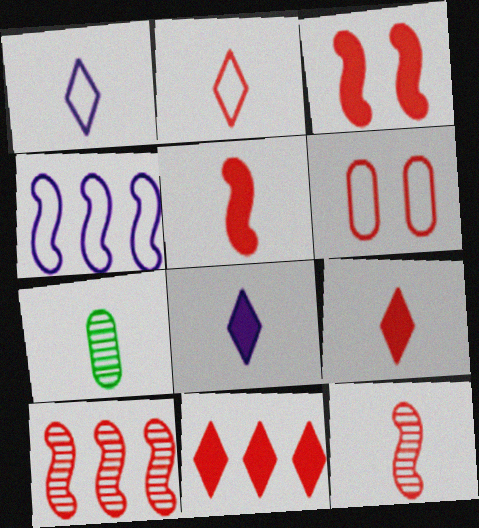[[1, 5, 7], 
[6, 9, 10], 
[6, 11, 12]]